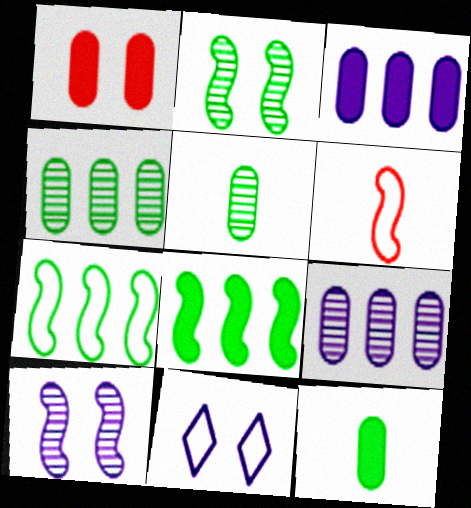[[1, 2, 11], 
[1, 3, 12], 
[6, 8, 10]]